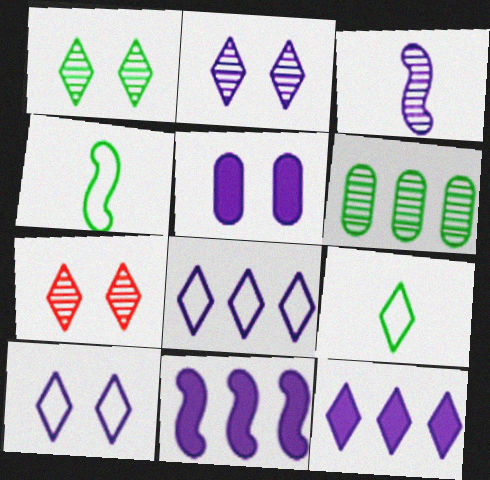[[1, 2, 7], 
[3, 5, 8], 
[3, 6, 7], 
[7, 9, 12]]